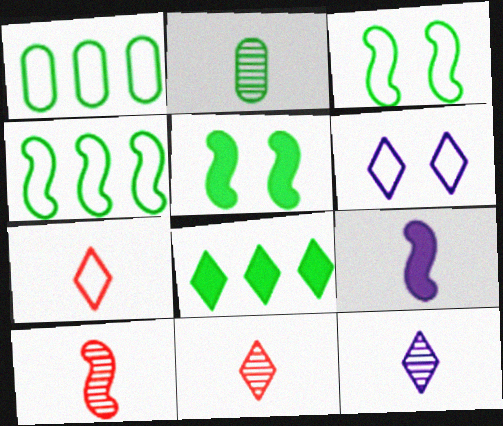[[2, 3, 8], 
[2, 7, 9], 
[2, 10, 12], 
[6, 8, 11]]